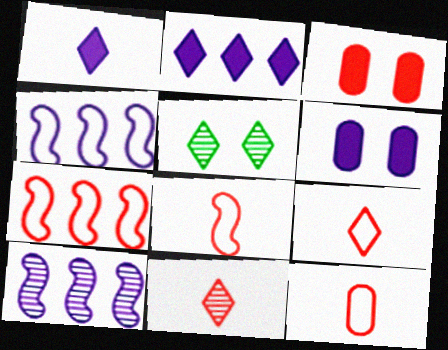[[2, 5, 9], 
[3, 7, 11], 
[8, 9, 12]]